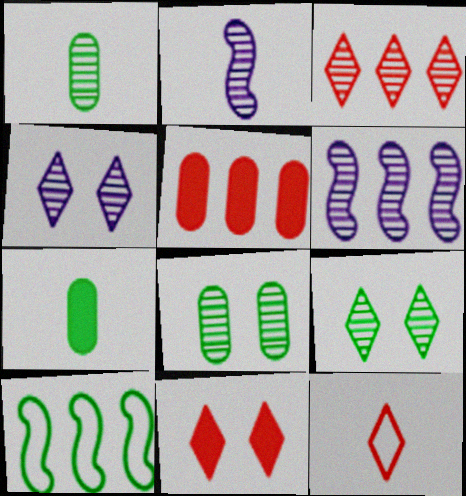[[2, 3, 8], 
[2, 7, 12], 
[3, 11, 12], 
[7, 9, 10]]